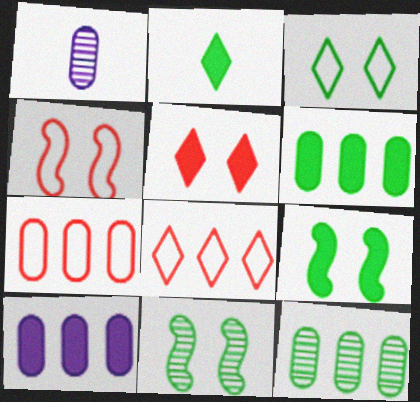[[1, 8, 9], 
[2, 6, 9], 
[7, 10, 12]]